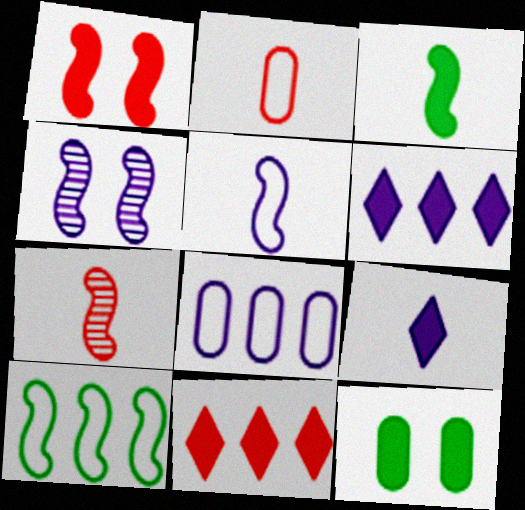[[3, 5, 7], 
[4, 8, 9]]